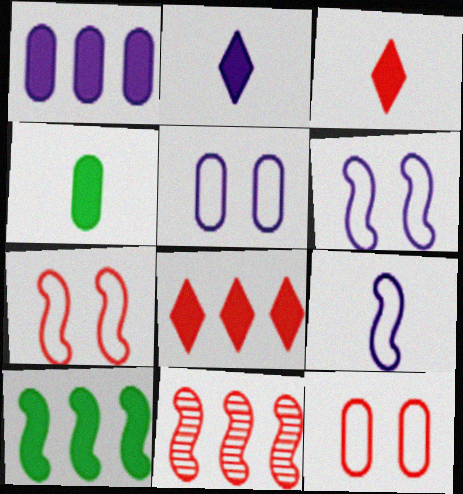[[1, 8, 10], 
[3, 11, 12]]